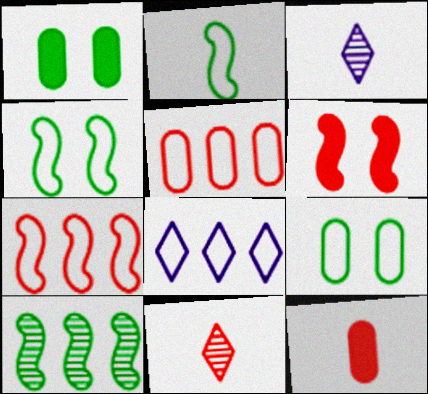[[1, 3, 7], 
[2, 3, 12], 
[5, 6, 11]]